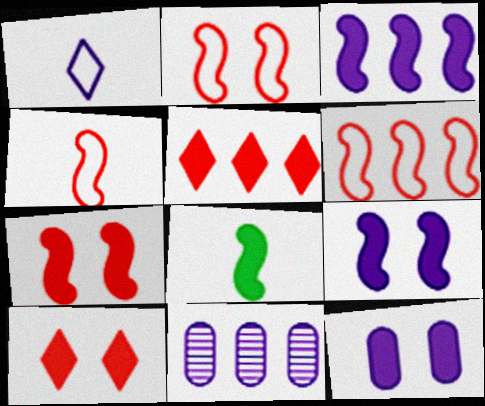[[1, 9, 11], 
[2, 4, 6], 
[3, 7, 8], 
[5, 8, 12]]